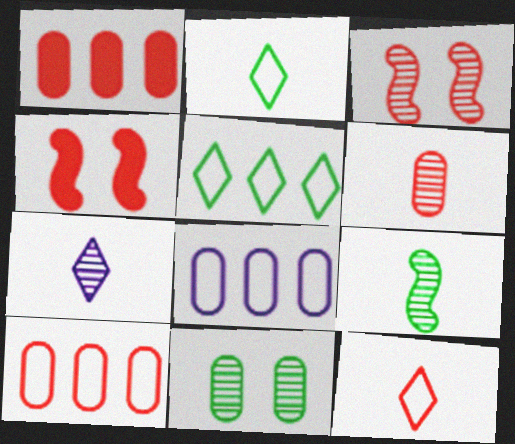[[1, 3, 12], 
[6, 7, 9]]